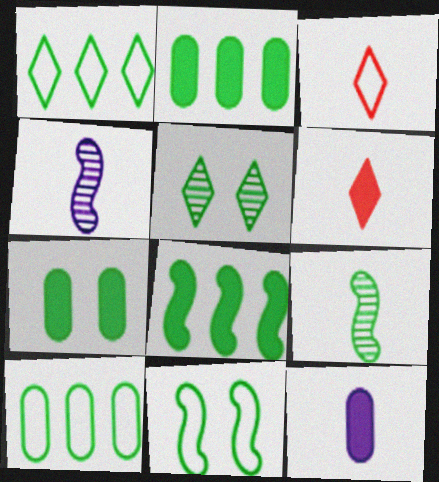[[1, 7, 9], 
[3, 9, 12], 
[5, 7, 11], 
[8, 9, 11]]